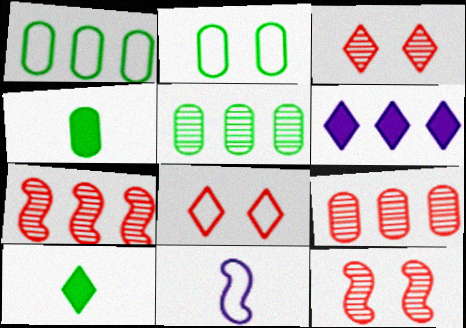[[1, 6, 7], 
[1, 8, 11], 
[2, 4, 5]]